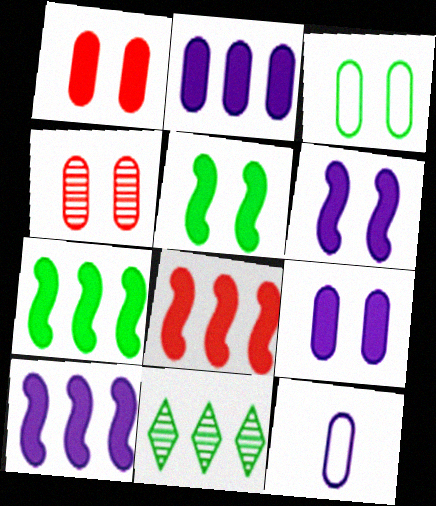[[3, 4, 9], 
[7, 8, 10]]